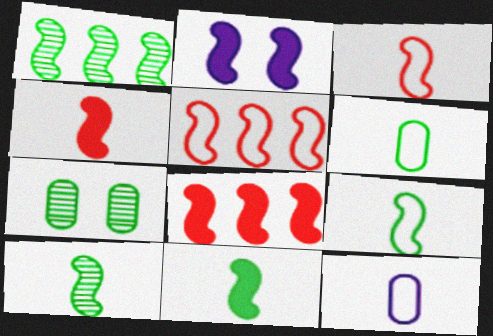[[1, 2, 3], 
[2, 5, 10], 
[2, 8, 11], 
[9, 10, 11]]